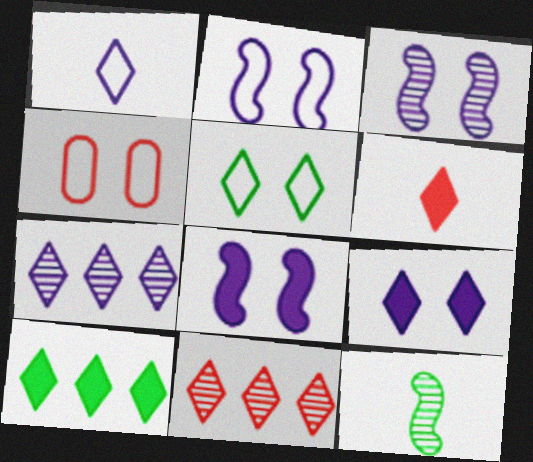[[1, 7, 9], 
[2, 3, 8], 
[2, 4, 5], 
[5, 6, 7], 
[6, 9, 10]]